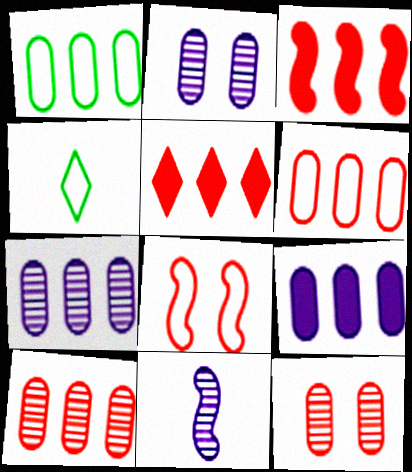[[1, 9, 10], 
[2, 3, 4]]